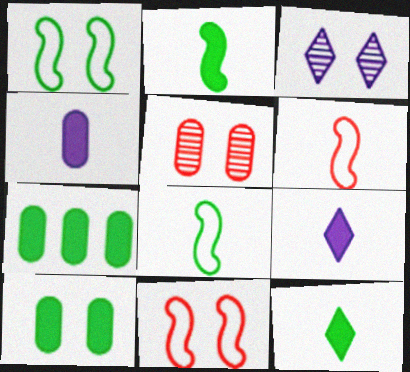[[3, 6, 7], 
[3, 10, 11]]